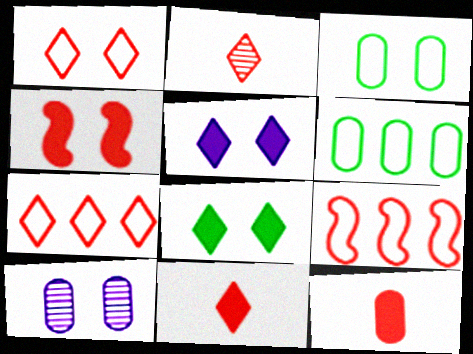[[6, 10, 12]]